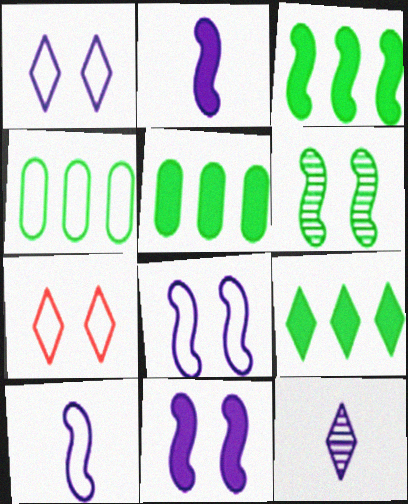[[3, 5, 9], 
[4, 7, 10], 
[7, 9, 12]]